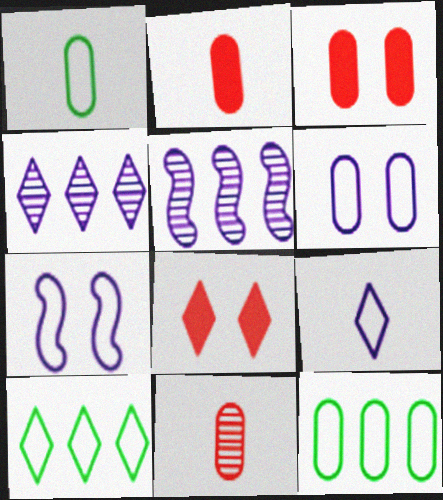[[1, 5, 8]]